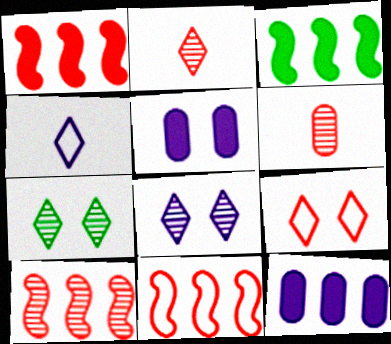[[1, 6, 9], 
[1, 10, 11]]